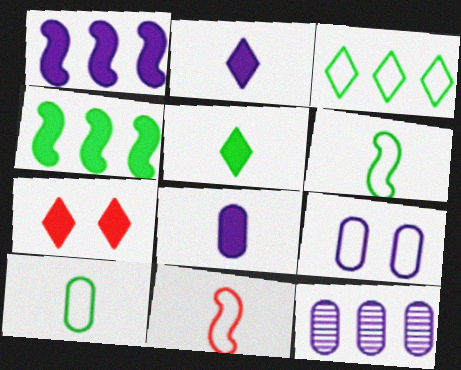[[3, 9, 11], 
[4, 7, 8], 
[6, 7, 12], 
[8, 9, 12]]